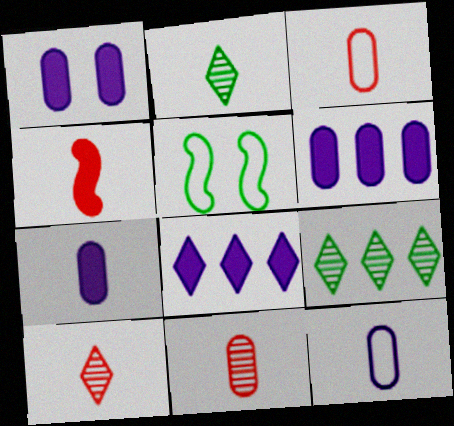[[1, 6, 7], 
[2, 4, 12], 
[3, 4, 10], 
[5, 6, 10], 
[5, 8, 11]]